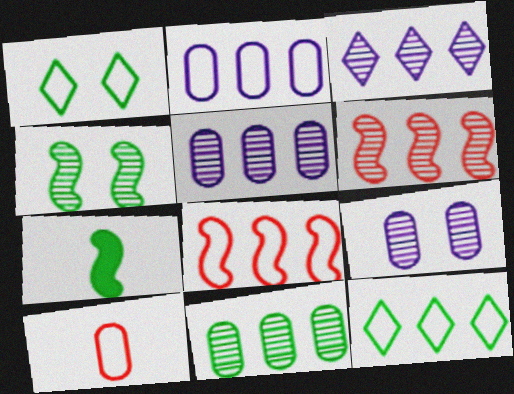[[1, 7, 11], 
[2, 8, 12], 
[3, 6, 11]]